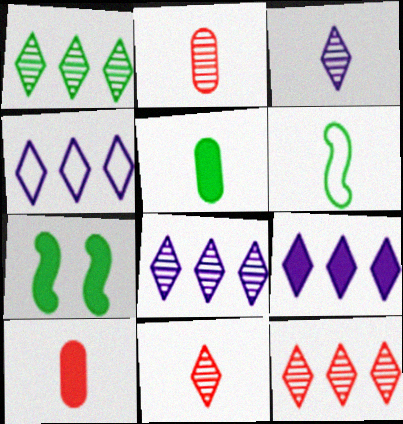[[1, 8, 12], 
[2, 4, 7], 
[3, 6, 10], 
[4, 8, 9], 
[7, 9, 10]]